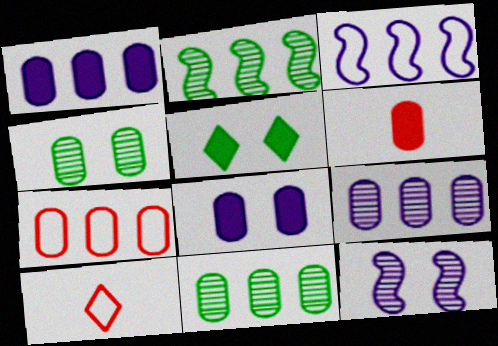[[1, 7, 11], 
[2, 8, 10]]